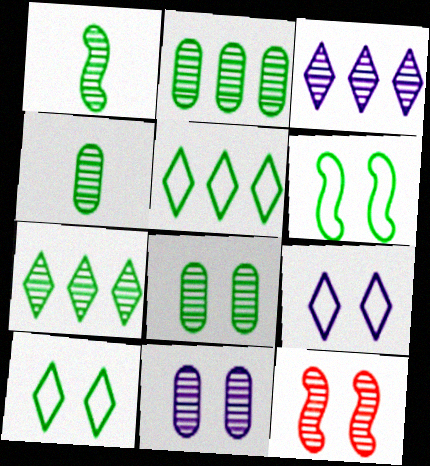[[1, 7, 8], 
[2, 4, 8], 
[3, 4, 12]]